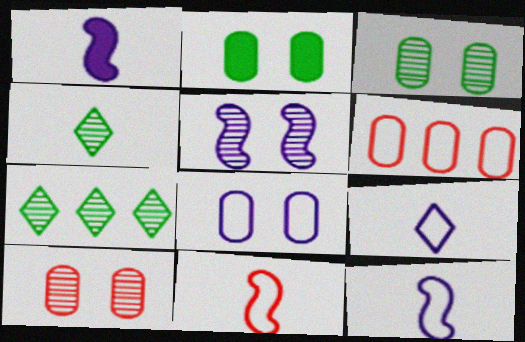[[2, 8, 10]]